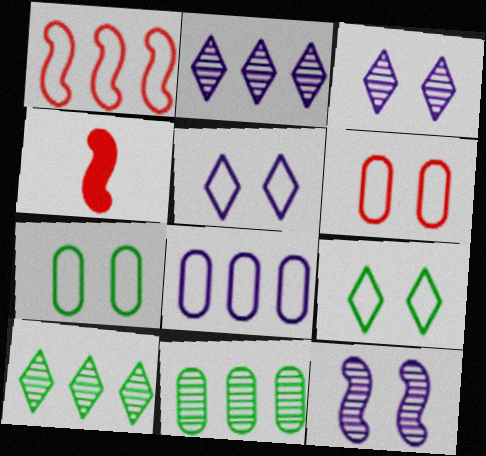[[2, 4, 7], 
[4, 5, 11]]